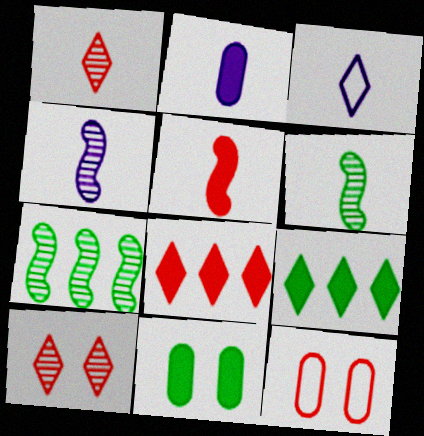[[2, 3, 4], 
[3, 9, 10], 
[4, 9, 12]]